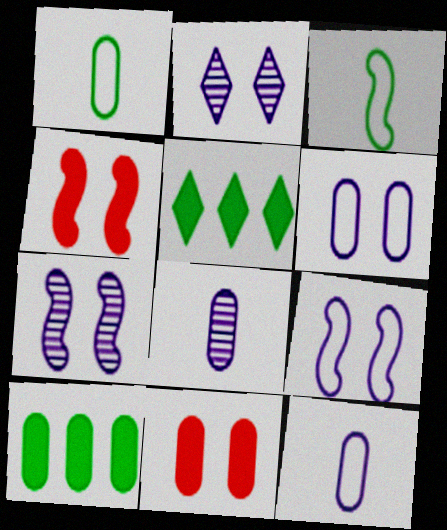[]